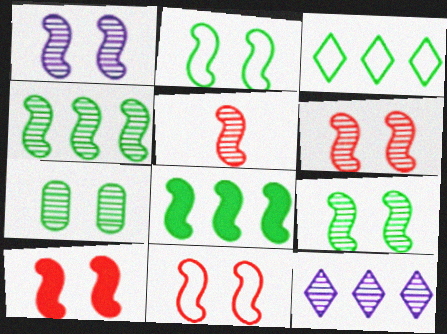[[1, 2, 10], 
[1, 4, 5], 
[1, 6, 9], 
[5, 7, 12], 
[6, 10, 11]]